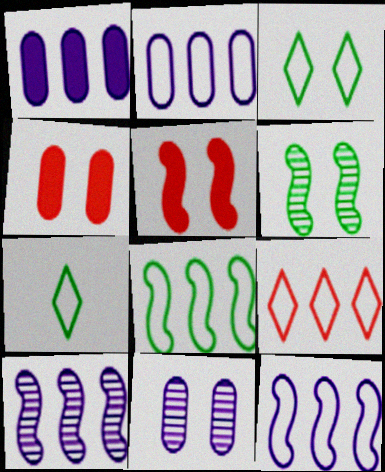[[2, 8, 9], 
[3, 5, 11], 
[4, 7, 10]]